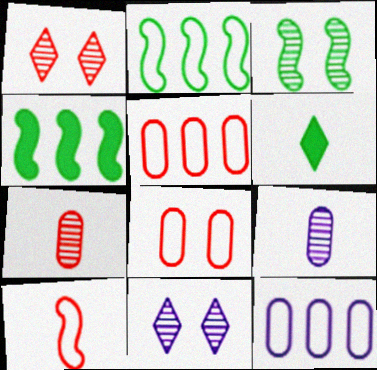[[6, 9, 10]]